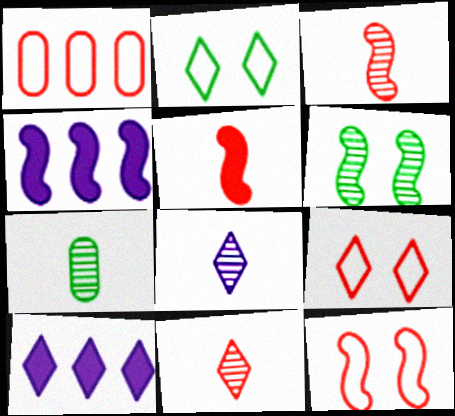[[2, 10, 11], 
[3, 7, 8], 
[4, 7, 9], 
[7, 10, 12]]